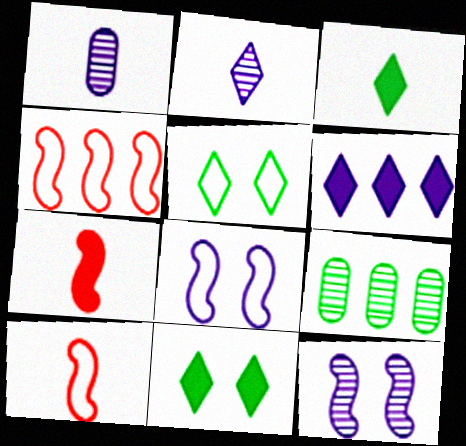[[1, 3, 10], 
[1, 4, 11], 
[1, 6, 8], 
[4, 6, 9]]